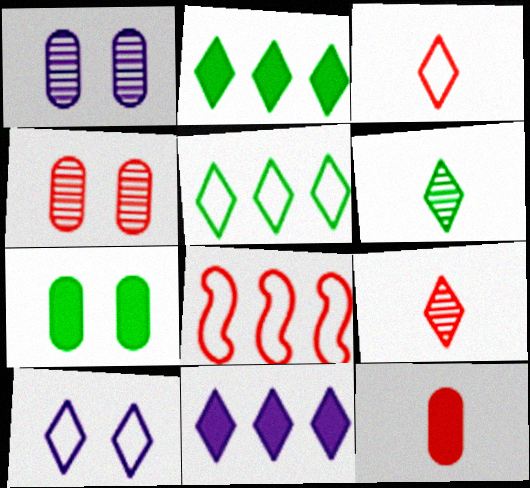[[2, 9, 10], 
[3, 5, 10]]